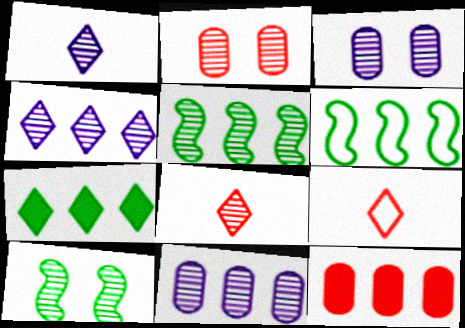[[1, 2, 5], 
[3, 5, 8], 
[4, 6, 12], 
[8, 10, 11]]